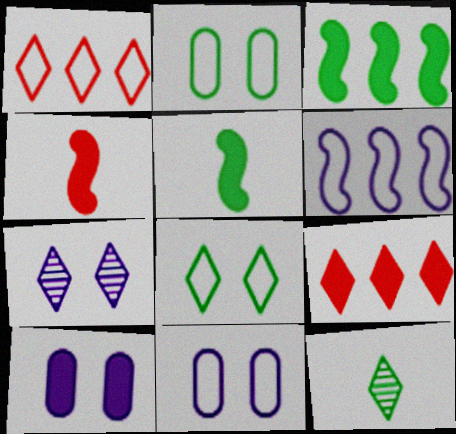[[2, 3, 12], 
[5, 9, 10]]